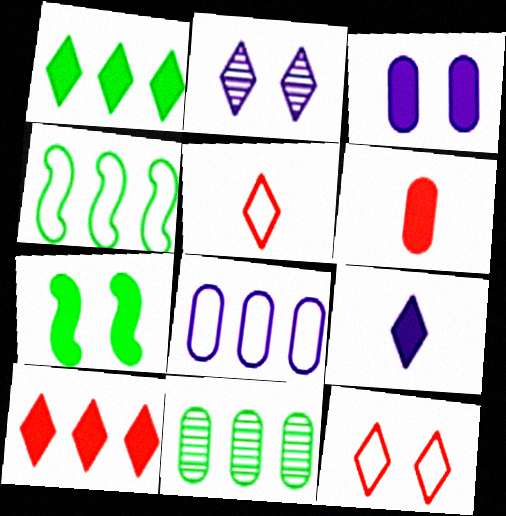[[1, 2, 5], 
[1, 4, 11], 
[2, 4, 6]]